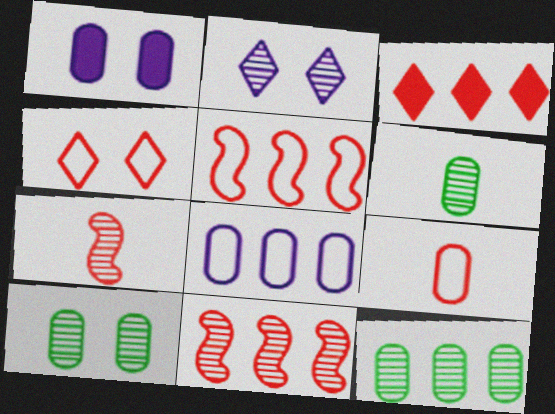[[1, 9, 12], 
[2, 6, 11], 
[2, 7, 12], 
[4, 5, 9], 
[6, 10, 12]]